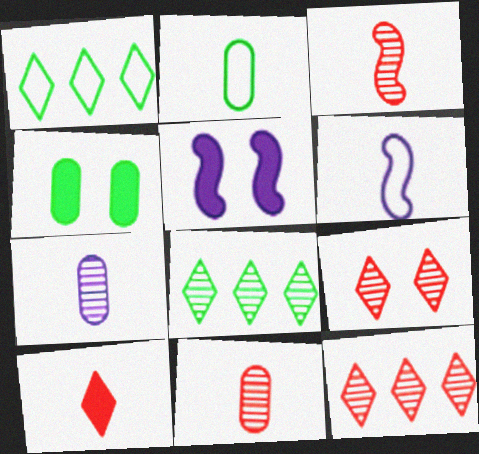[[1, 5, 11], 
[2, 5, 12], 
[4, 6, 12]]